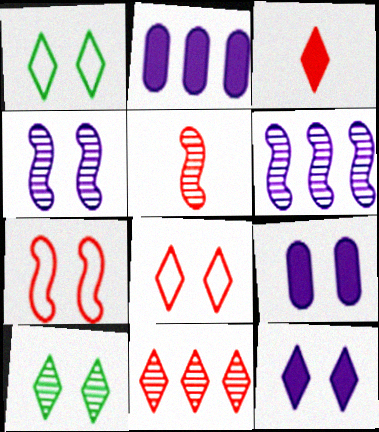[[1, 2, 5], 
[3, 8, 11], 
[7, 9, 10], 
[8, 10, 12]]